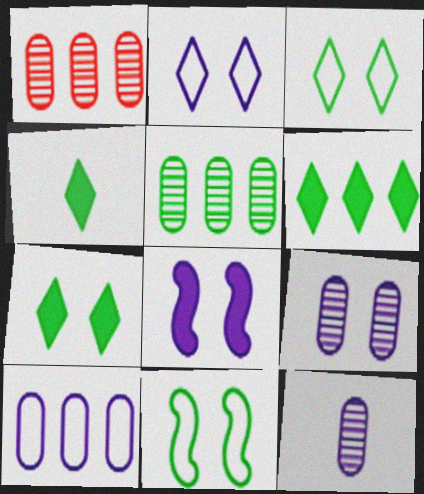[[2, 8, 9], 
[4, 5, 11], 
[4, 6, 7]]